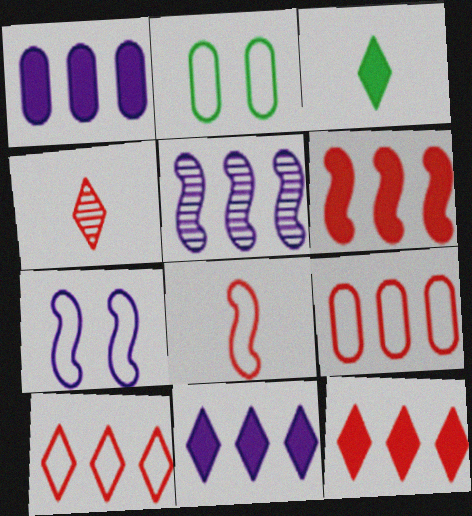[]